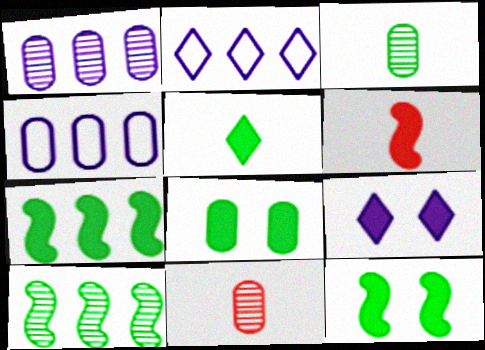[[2, 11, 12], 
[4, 8, 11], 
[5, 7, 8]]